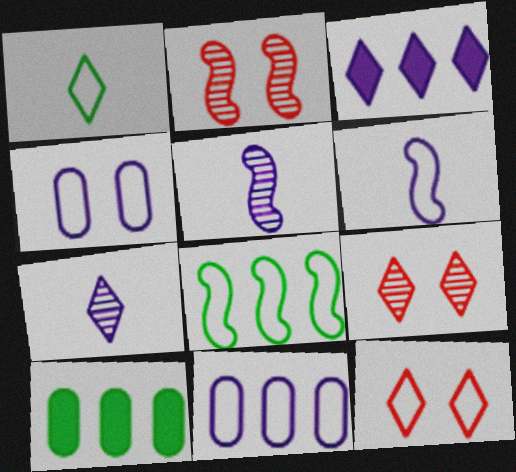[[1, 3, 9], 
[3, 4, 5], 
[5, 10, 12], 
[6, 9, 10]]